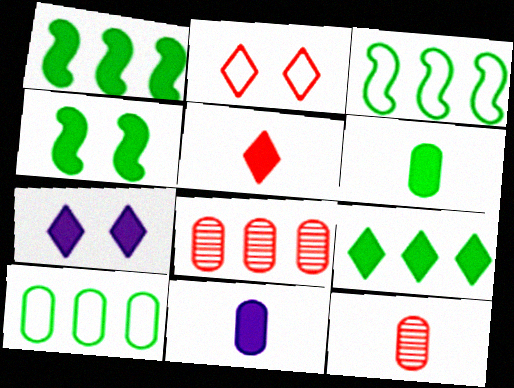[[3, 7, 12], 
[4, 6, 9], 
[5, 7, 9]]